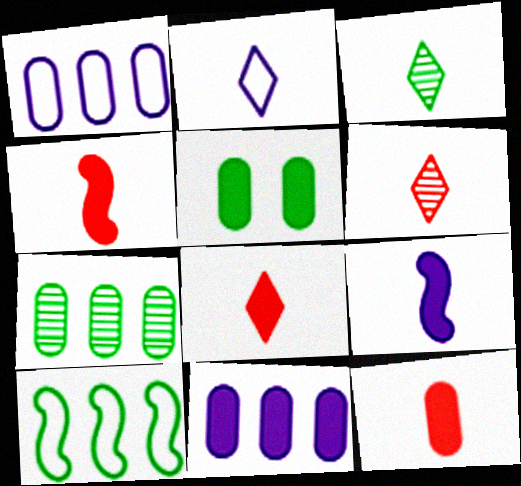[[2, 3, 8], 
[3, 5, 10], 
[4, 8, 12], 
[5, 11, 12]]